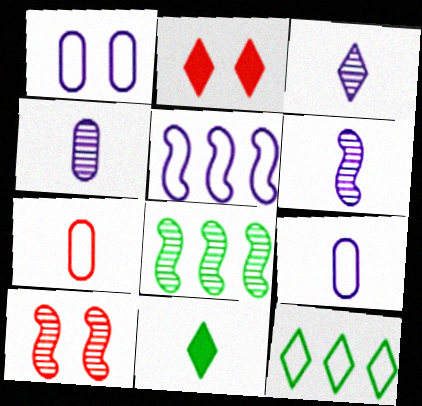[[2, 3, 12], 
[2, 8, 9], 
[3, 4, 6], 
[6, 7, 11], 
[6, 8, 10]]